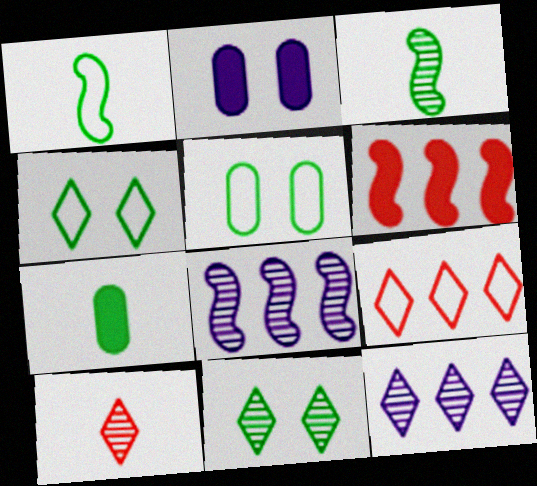[[2, 3, 9], 
[10, 11, 12]]